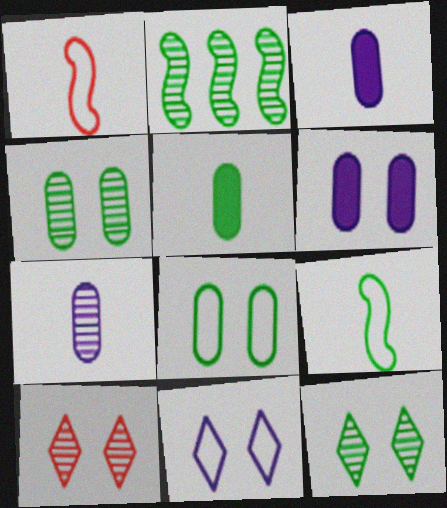[[2, 7, 10]]